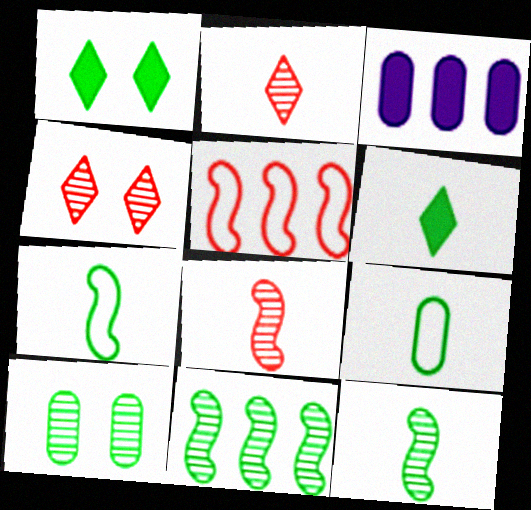[[1, 9, 11], 
[3, 4, 7], 
[6, 9, 12]]